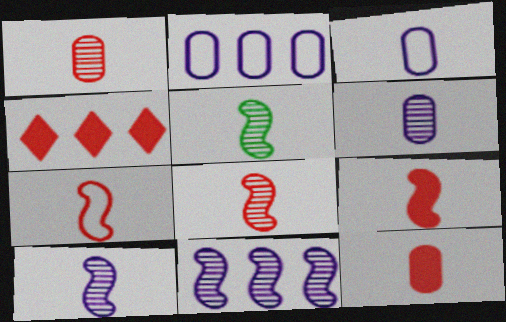[[5, 8, 10], 
[7, 8, 9]]